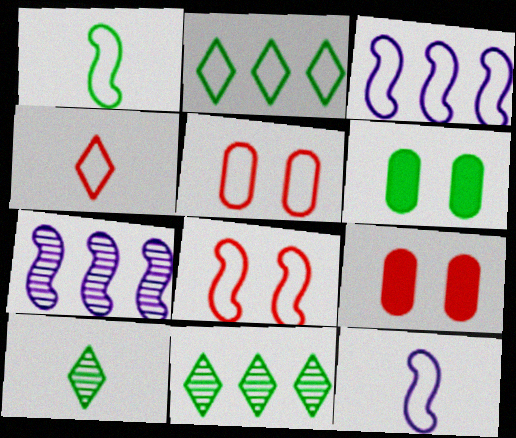[[1, 3, 8], 
[1, 6, 11], 
[2, 5, 12], 
[3, 9, 10], 
[4, 6, 7], 
[9, 11, 12]]